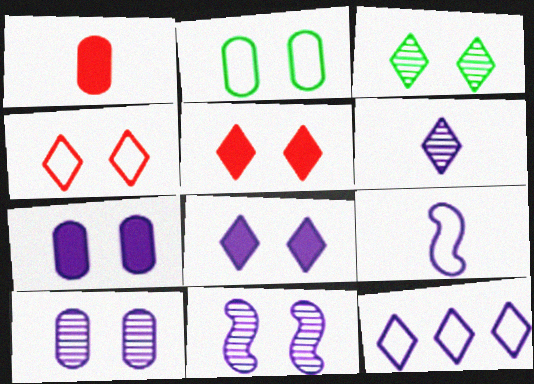[[2, 5, 11], 
[3, 4, 8], 
[6, 8, 12]]